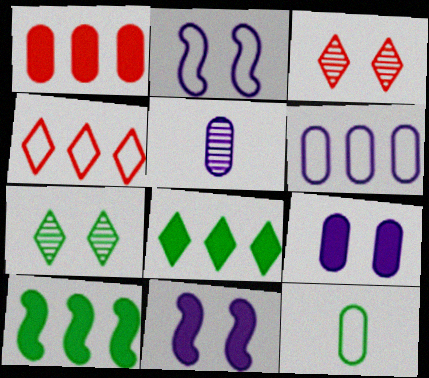[[2, 4, 12], 
[5, 6, 9], 
[7, 10, 12]]